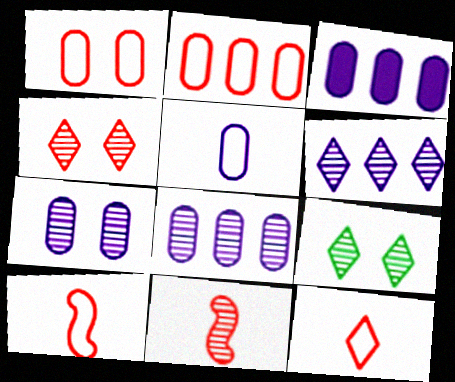[[3, 5, 7], 
[3, 9, 10], 
[8, 9, 11]]